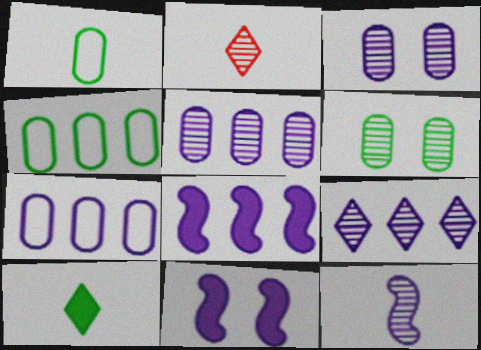[[2, 4, 11], 
[3, 9, 12], 
[7, 8, 9]]